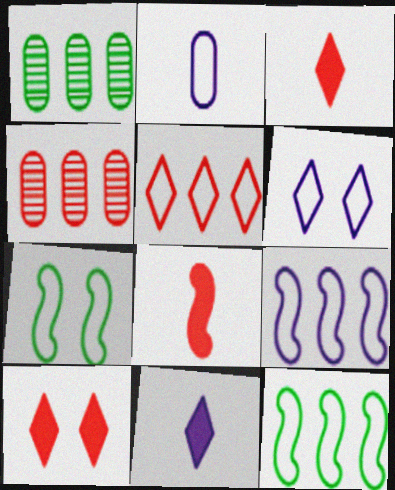[[1, 6, 8], 
[2, 5, 7], 
[2, 6, 9], 
[4, 7, 11]]